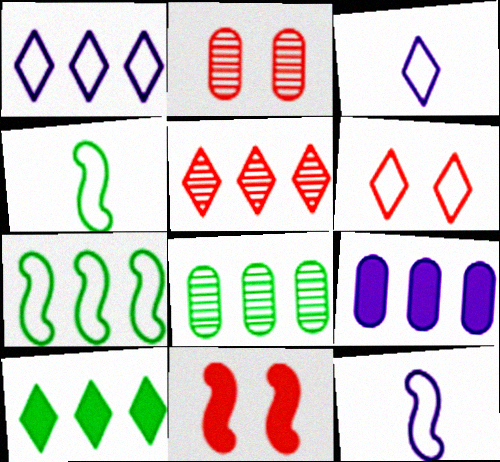[[1, 5, 10], 
[2, 6, 11], 
[2, 10, 12], 
[3, 8, 11], 
[5, 7, 9], 
[7, 8, 10]]